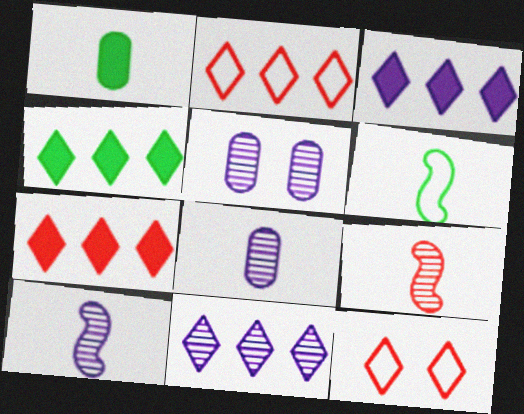[[2, 4, 11], 
[3, 4, 7], 
[5, 6, 7], 
[5, 10, 11]]